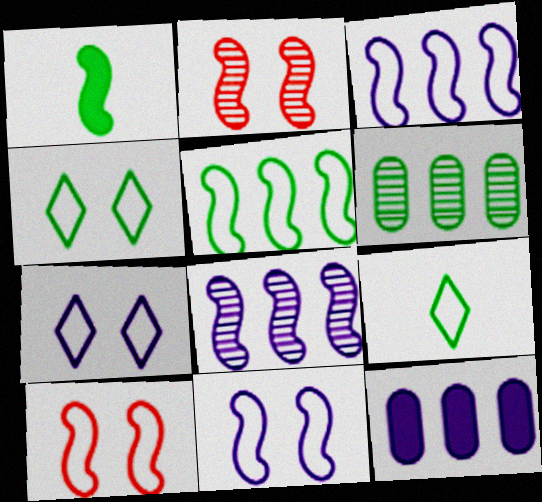[[1, 2, 3], 
[1, 4, 6], 
[1, 8, 10], 
[2, 9, 12]]